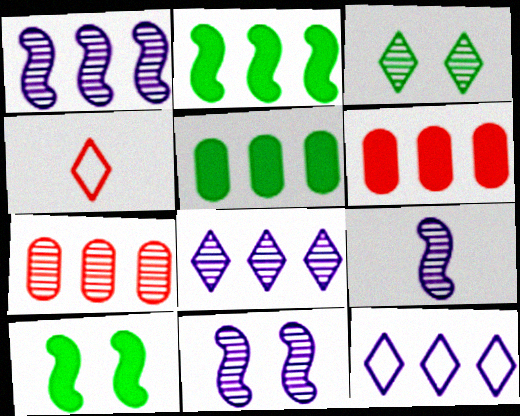[[1, 9, 11], 
[2, 7, 12], 
[3, 7, 9], 
[4, 5, 11]]